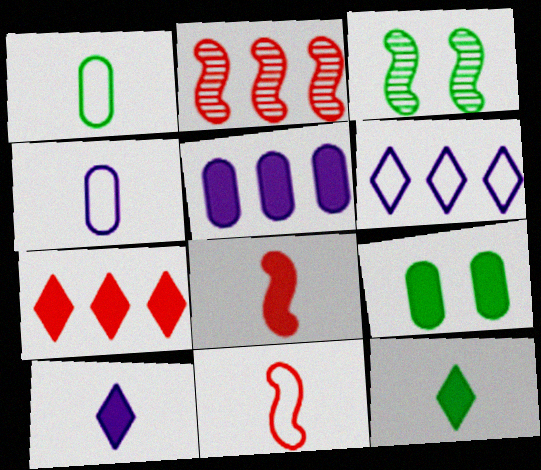[[3, 4, 7]]